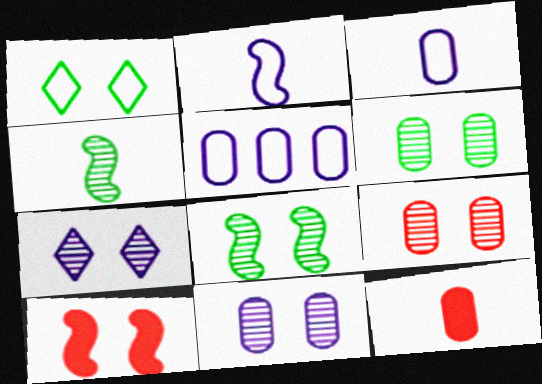[[1, 10, 11], 
[5, 6, 12], 
[6, 9, 11], 
[7, 8, 9]]